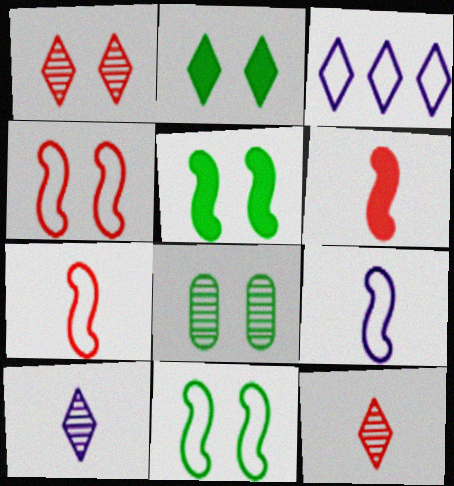[[2, 3, 12], 
[2, 8, 11], 
[3, 6, 8]]